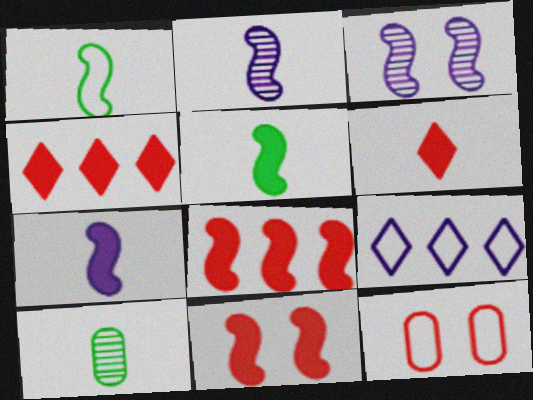[[1, 3, 8], 
[1, 9, 12], 
[9, 10, 11]]